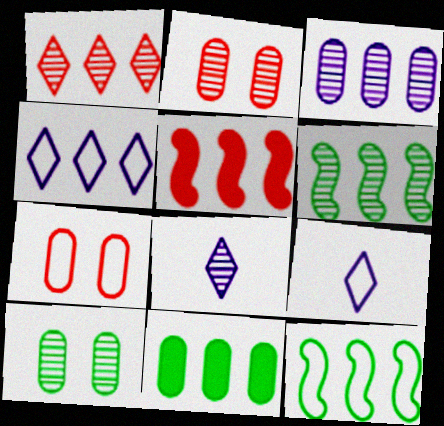[[1, 3, 6], 
[2, 6, 8], 
[5, 9, 10], 
[7, 9, 12]]